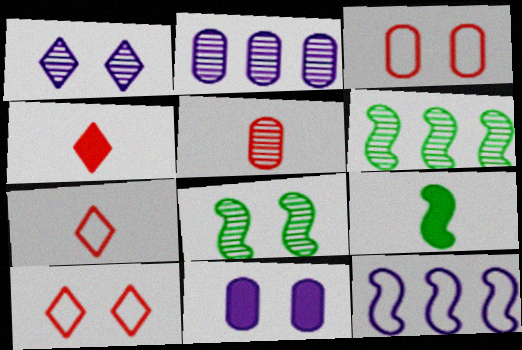[[1, 5, 6], 
[2, 9, 10], 
[6, 7, 11], 
[8, 10, 11]]